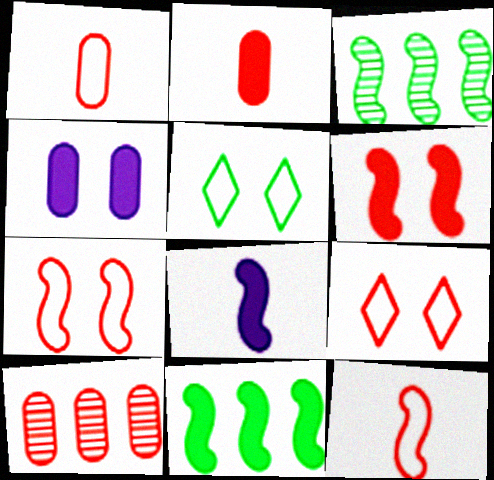[[3, 7, 8], 
[5, 8, 10], 
[6, 8, 11]]